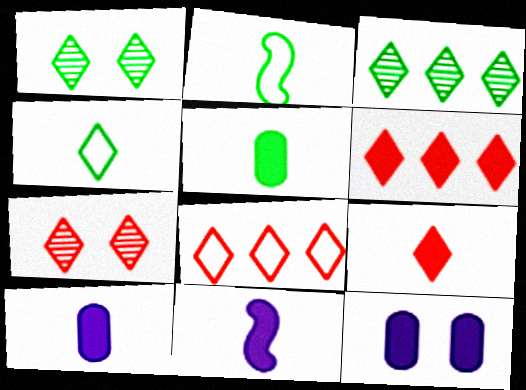[[5, 9, 11], 
[7, 8, 9]]